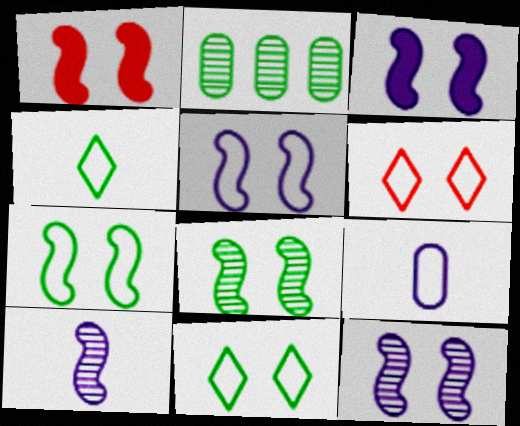[[1, 5, 8], 
[1, 7, 12], 
[3, 5, 12]]